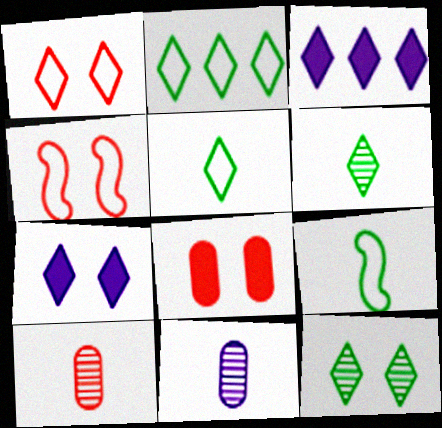[[1, 3, 6], 
[1, 7, 12]]